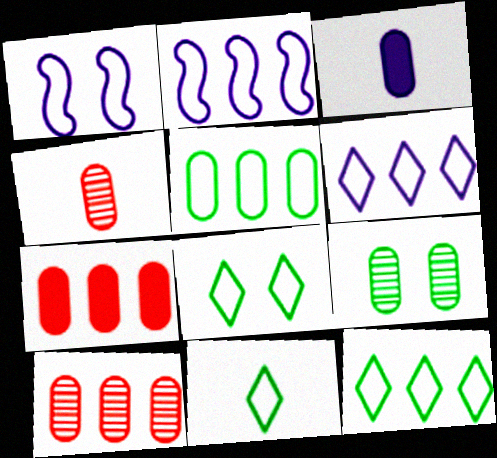[[8, 11, 12]]